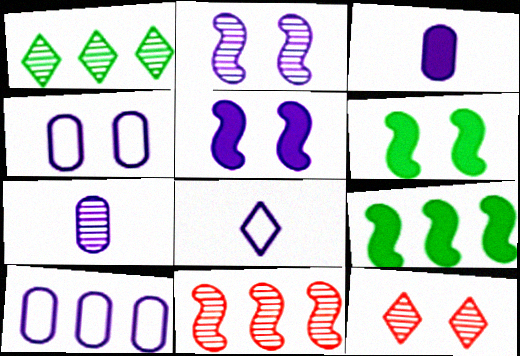[[4, 6, 12]]